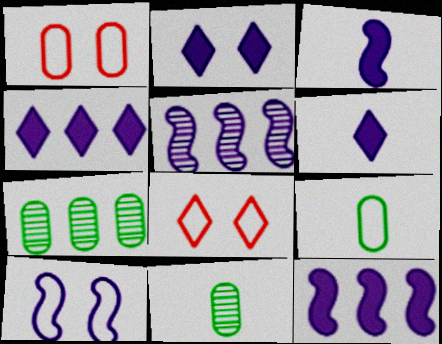[[2, 4, 6], 
[3, 5, 10], 
[3, 7, 8], 
[8, 11, 12]]